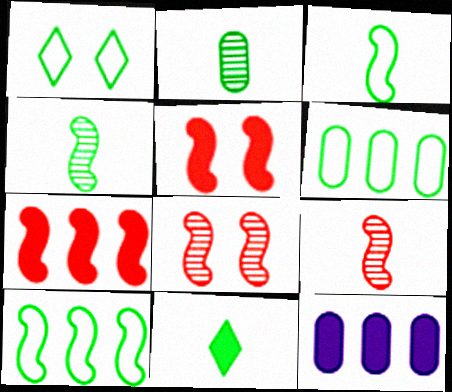[[1, 3, 6], 
[1, 9, 12], 
[2, 3, 11], 
[5, 11, 12]]